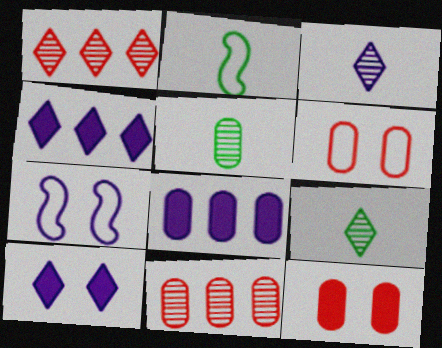[[2, 10, 11], 
[3, 7, 8], 
[5, 6, 8]]